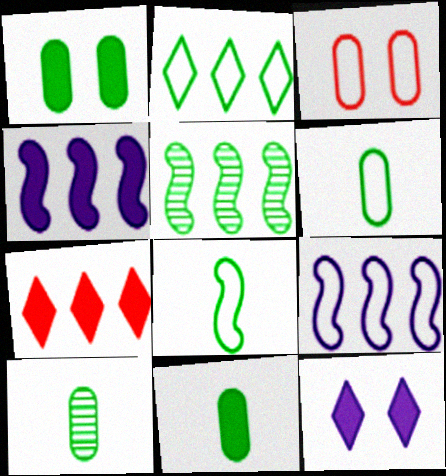[[6, 10, 11]]